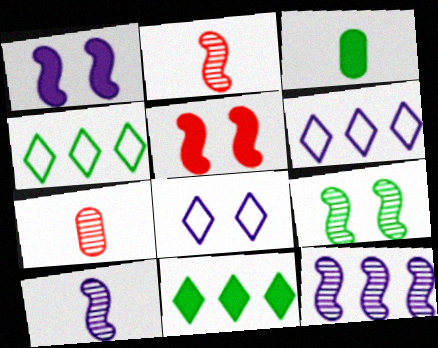[[1, 4, 7], 
[2, 9, 12], 
[3, 4, 9]]